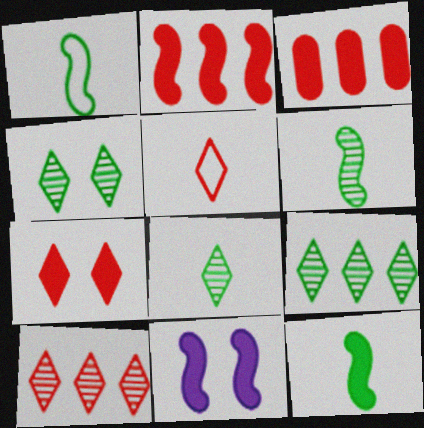[[1, 6, 12], 
[2, 11, 12], 
[4, 8, 9], 
[5, 7, 10]]